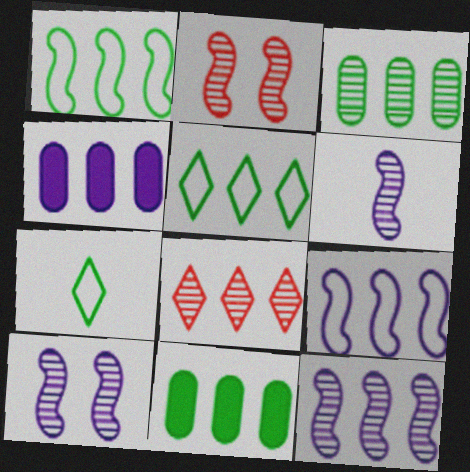[[1, 4, 8], 
[2, 4, 7], 
[3, 8, 12], 
[6, 10, 12], 
[8, 9, 11]]